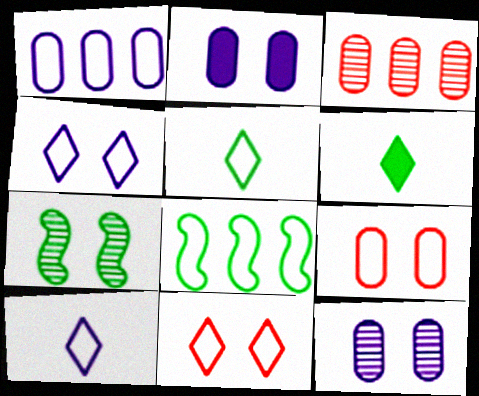[[2, 7, 11], 
[8, 9, 10]]